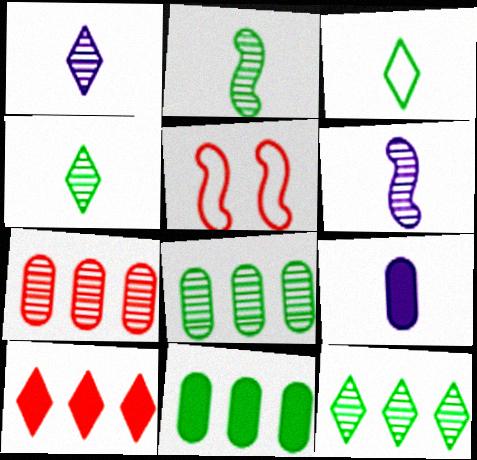[[1, 5, 11], 
[5, 9, 12]]